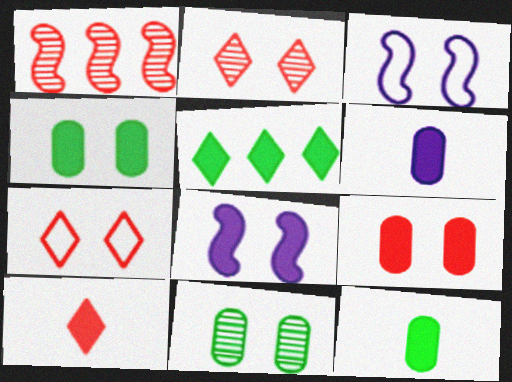[[2, 3, 4], 
[7, 8, 11]]